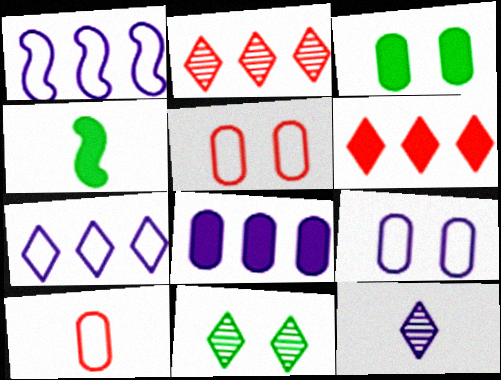[[2, 4, 9], 
[2, 11, 12], 
[4, 10, 12]]